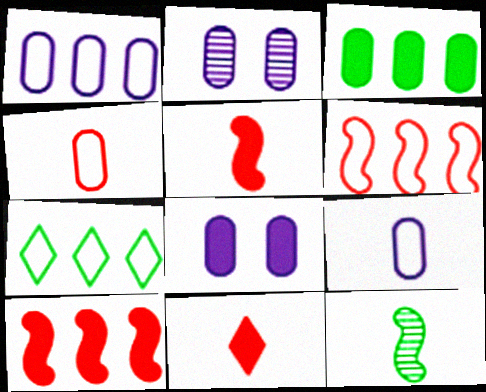[[1, 6, 7], 
[2, 3, 4], 
[2, 5, 7], 
[9, 11, 12]]